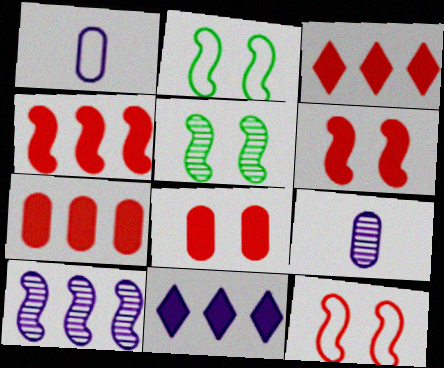[[1, 3, 5], 
[2, 3, 9], 
[3, 4, 7]]